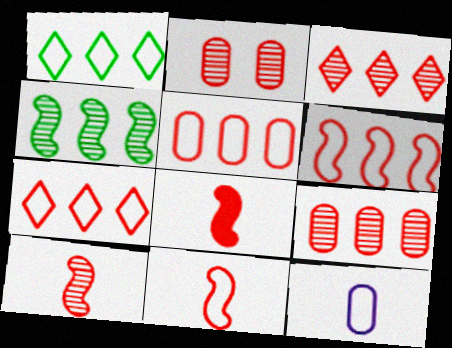[[2, 3, 10], 
[2, 7, 8], 
[5, 6, 7], 
[8, 10, 11]]